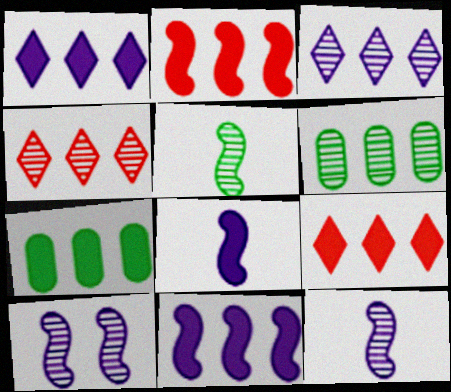[[1, 2, 7], 
[7, 9, 11]]